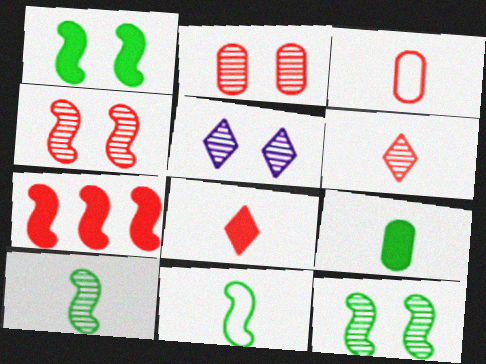[[2, 5, 12]]